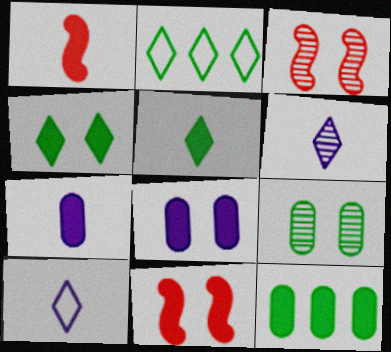[[1, 5, 7], 
[2, 3, 7], 
[3, 10, 12], 
[4, 8, 11]]